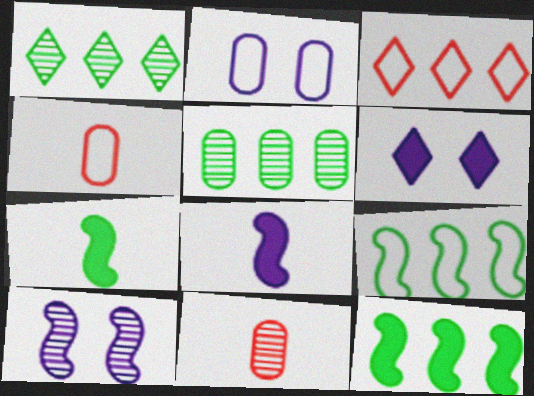[[1, 10, 11], 
[2, 6, 10], 
[6, 9, 11]]